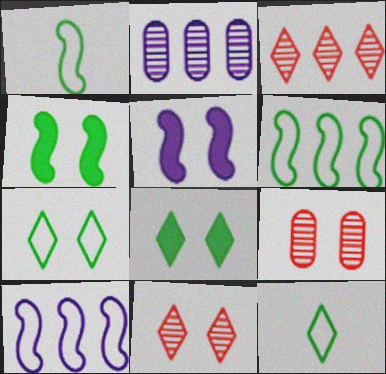[[5, 7, 9]]